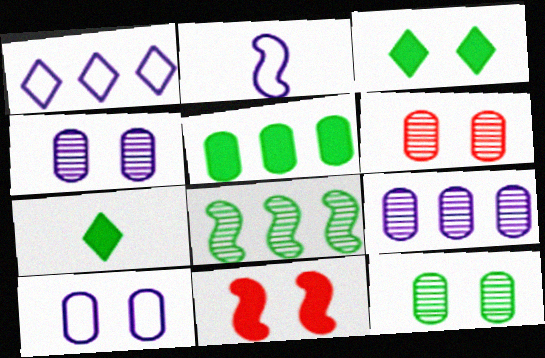[[1, 2, 10], 
[2, 8, 11], 
[4, 6, 12]]